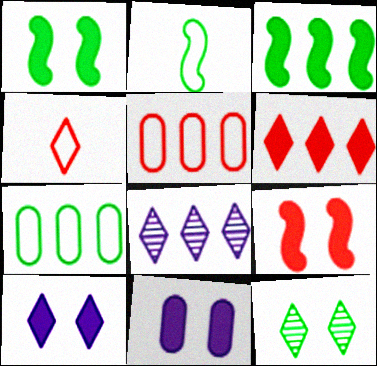[[3, 5, 8]]